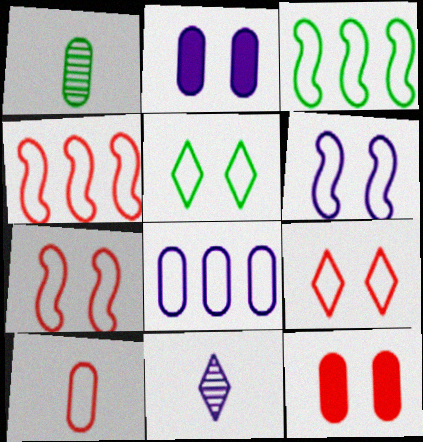[[1, 8, 12], 
[3, 11, 12], 
[4, 9, 10]]